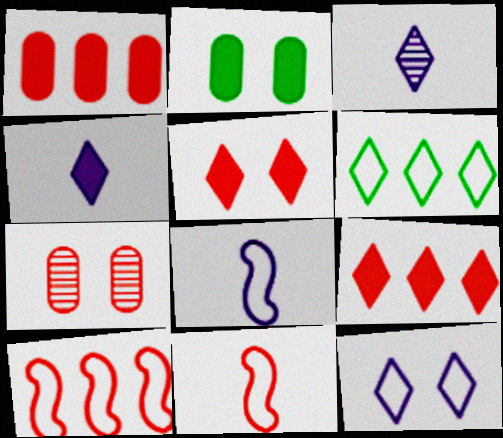[[2, 3, 10], 
[3, 5, 6], 
[7, 9, 11]]